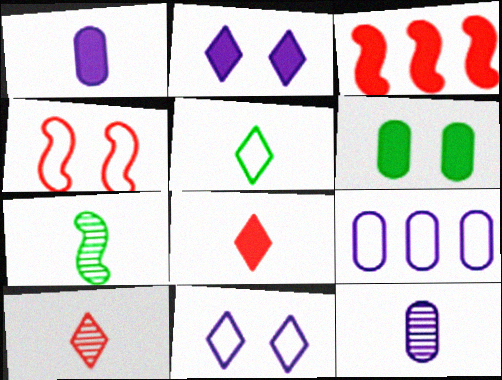[[4, 5, 9], 
[7, 10, 12]]